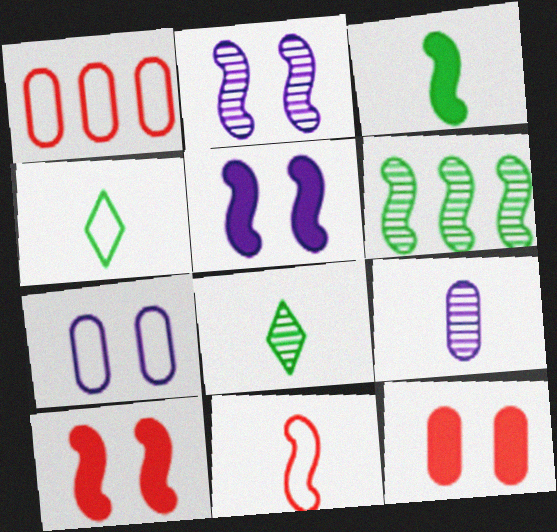[[1, 5, 8], 
[5, 6, 11]]